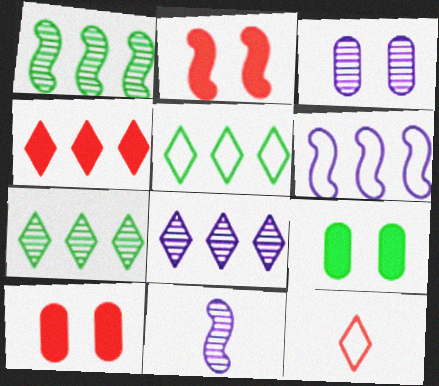[[3, 8, 11], 
[4, 5, 8], 
[5, 10, 11]]